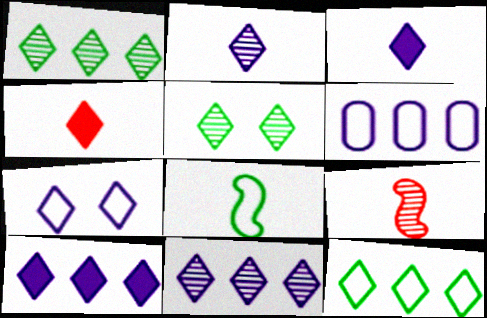[[1, 4, 7], 
[2, 7, 10], 
[3, 7, 11]]